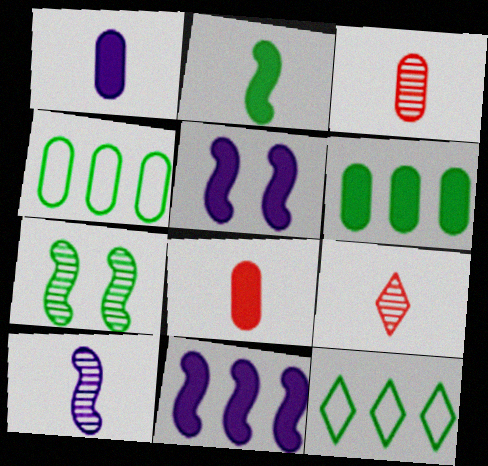[[3, 5, 12], 
[4, 5, 9]]